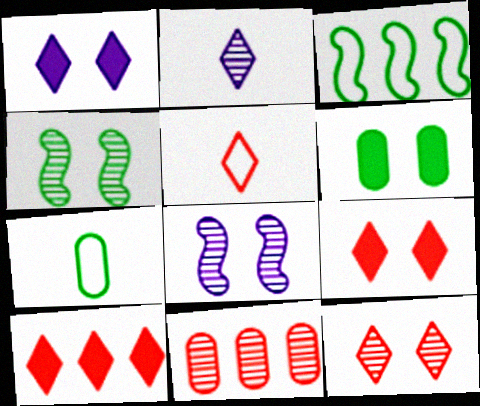[[2, 4, 11], 
[5, 10, 12], 
[7, 8, 10]]